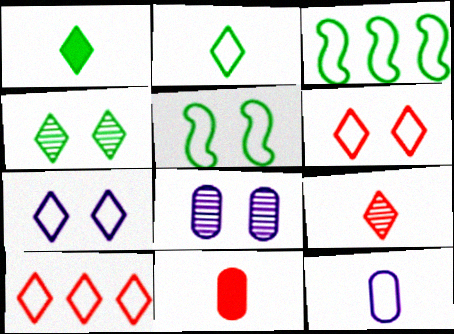[[2, 7, 10], 
[3, 6, 12], 
[5, 10, 12]]